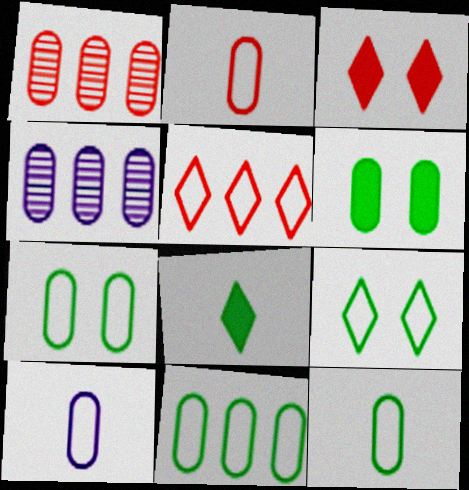[[1, 6, 10], 
[2, 4, 6], 
[2, 10, 12], 
[7, 11, 12]]